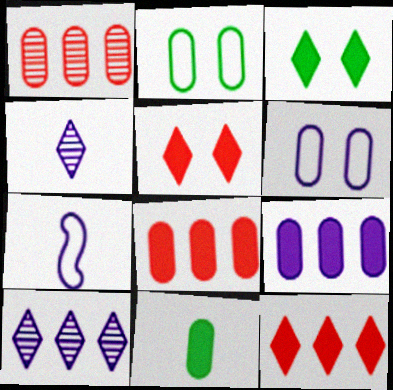[[1, 3, 7], 
[1, 6, 11]]